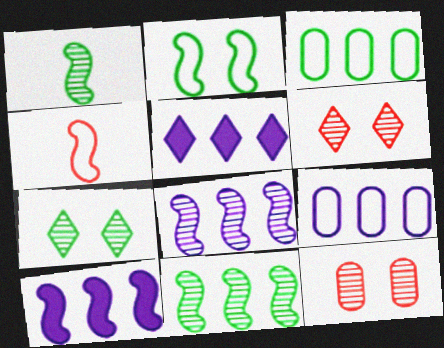[[5, 8, 9]]